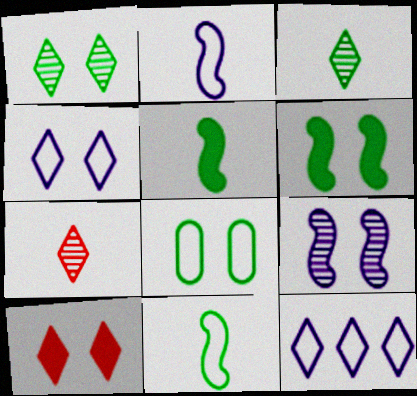[[1, 4, 10], 
[1, 6, 8], 
[3, 10, 12], 
[8, 9, 10]]